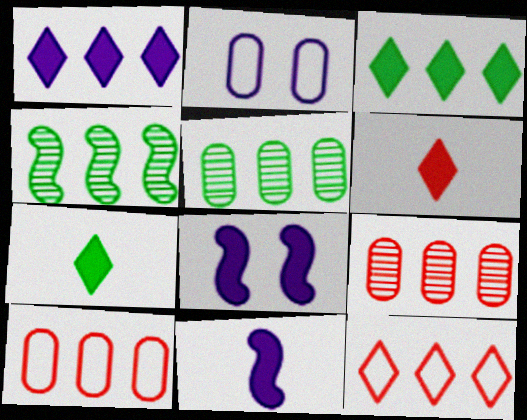[[1, 4, 10], 
[2, 4, 6]]